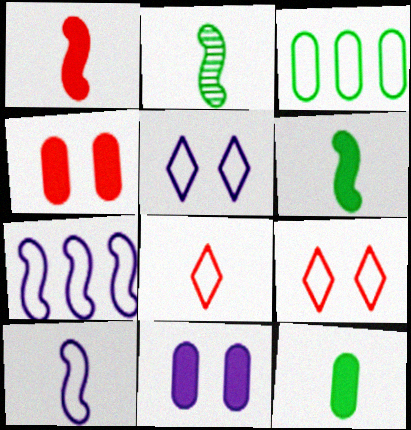[[1, 2, 10], 
[3, 9, 10]]